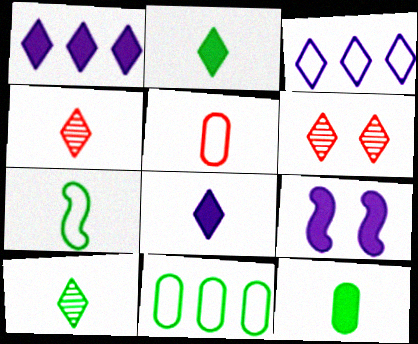[[2, 3, 6], 
[4, 9, 11], 
[7, 10, 12]]